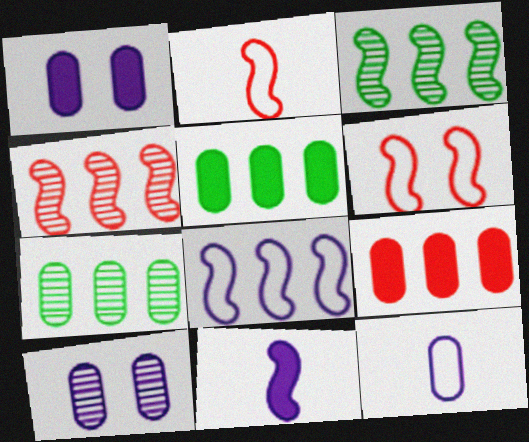[[3, 6, 11]]